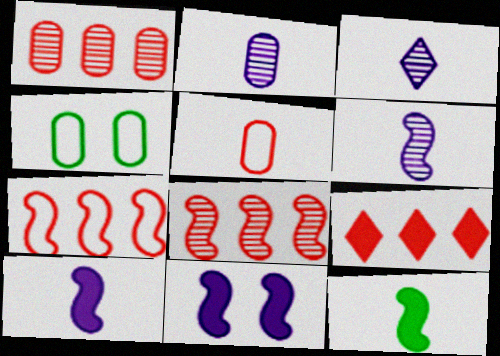[[1, 7, 9], 
[2, 3, 6], 
[3, 5, 12], 
[4, 6, 9]]